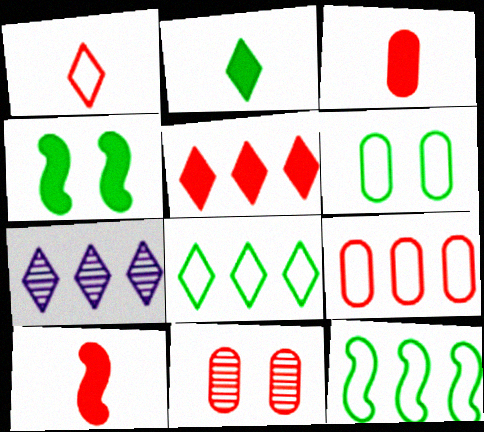[[3, 9, 11], 
[5, 7, 8], 
[6, 7, 10]]